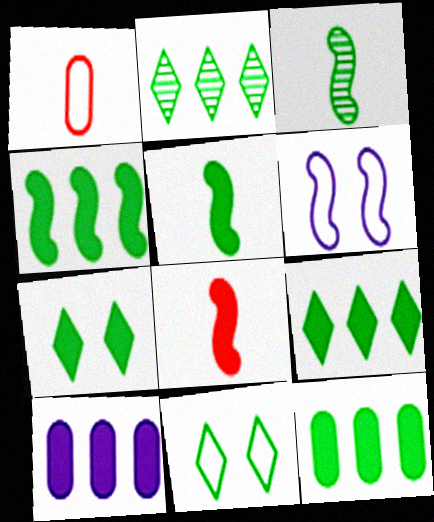[[3, 11, 12], 
[4, 9, 12], 
[5, 7, 12], 
[7, 8, 10]]